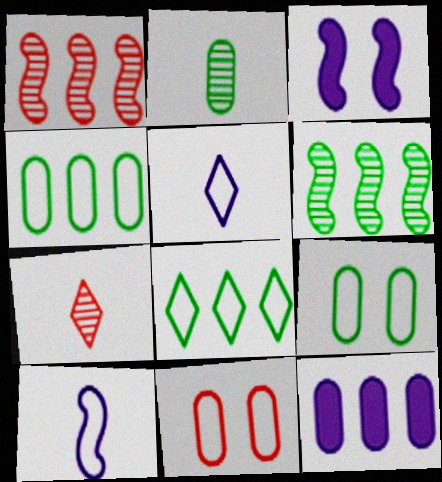[[1, 8, 12], 
[2, 11, 12], 
[3, 4, 7], 
[8, 10, 11]]